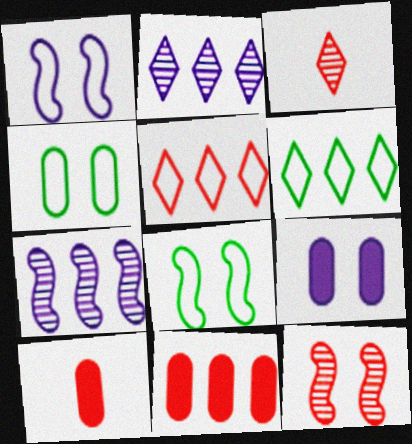[[2, 8, 10], 
[5, 10, 12], 
[6, 7, 11]]